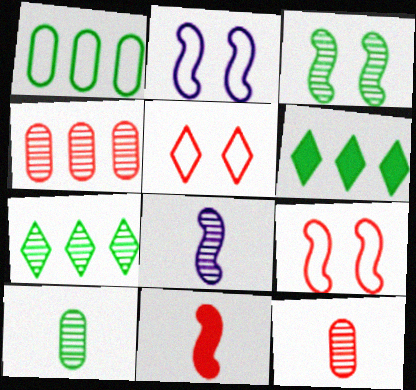[[2, 6, 12], 
[3, 7, 10], 
[4, 5, 11]]